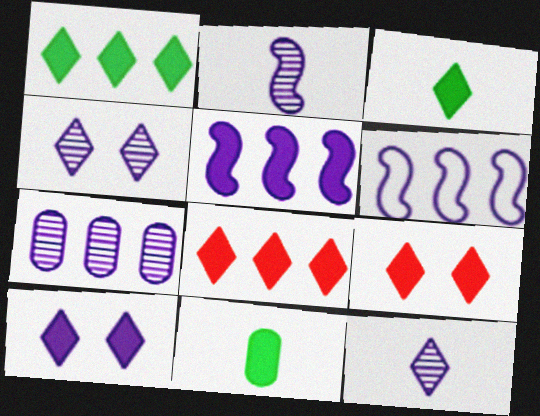[[2, 4, 7], 
[3, 8, 10], 
[5, 9, 11]]